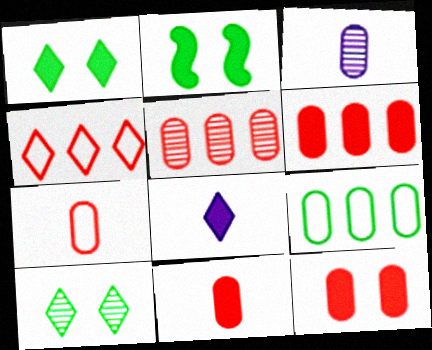[[2, 3, 4], 
[2, 6, 8], 
[3, 9, 12], 
[4, 8, 10], 
[5, 7, 12], 
[6, 11, 12]]